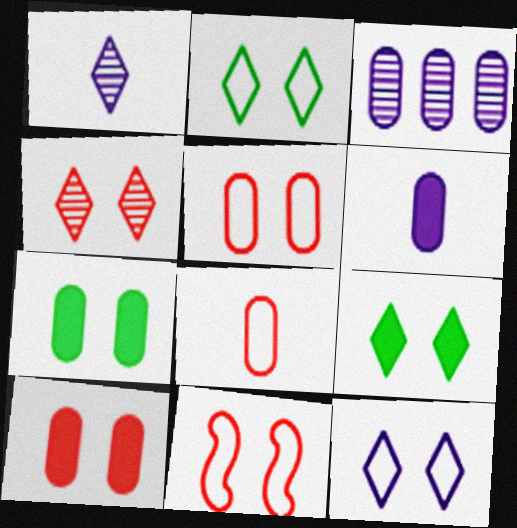[[3, 7, 8], 
[4, 9, 12], 
[4, 10, 11]]